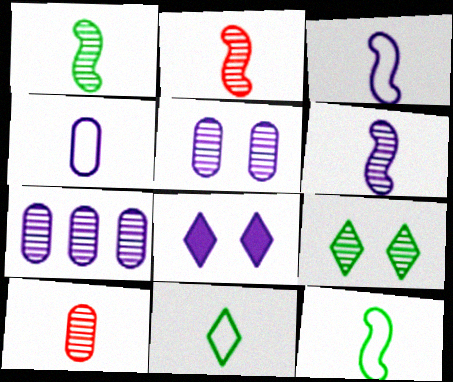[[1, 2, 6], 
[2, 7, 9], 
[3, 7, 8]]